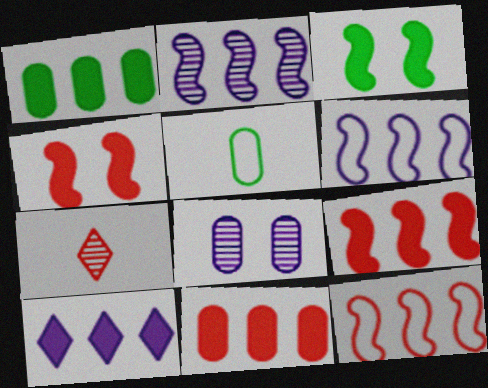[[1, 9, 10], 
[5, 8, 11]]